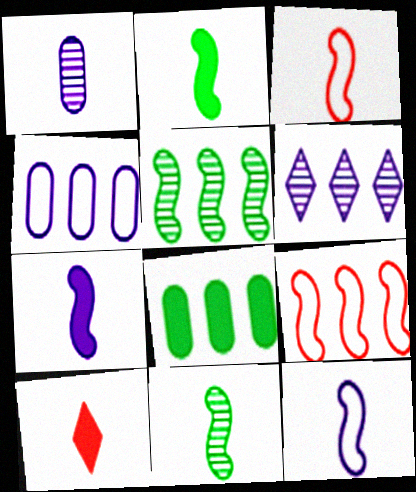[[3, 7, 11], 
[6, 8, 9]]